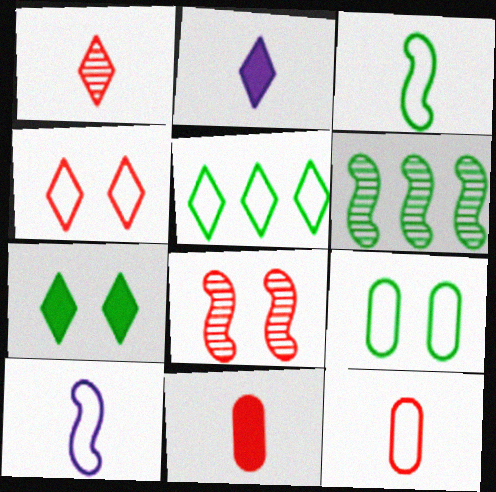[[3, 5, 9]]